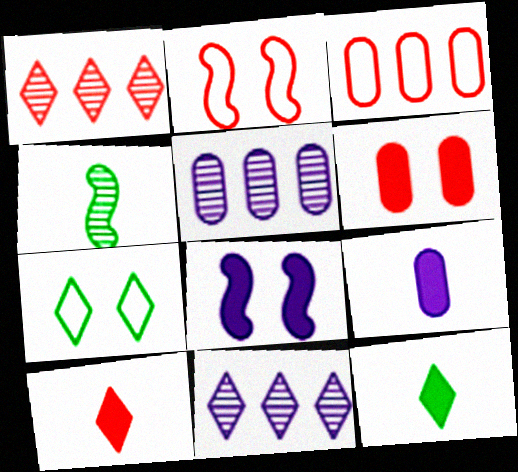[[2, 5, 12], 
[7, 10, 11]]